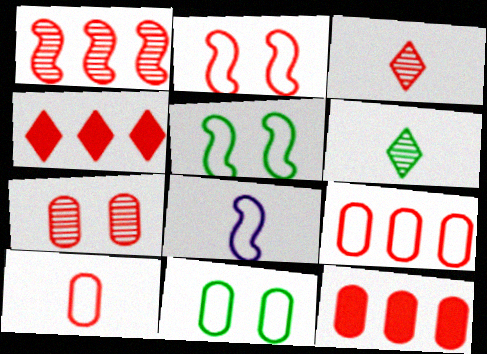[[1, 3, 7], 
[1, 4, 9], 
[2, 3, 12], 
[7, 10, 12]]